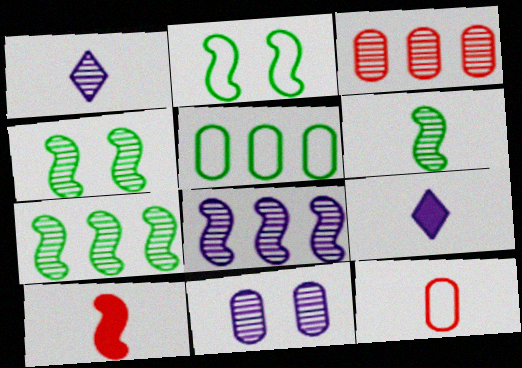[[1, 3, 4], 
[1, 8, 11], 
[2, 3, 9], 
[2, 8, 10], 
[4, 6, 7], 
[6, 9, 12]]